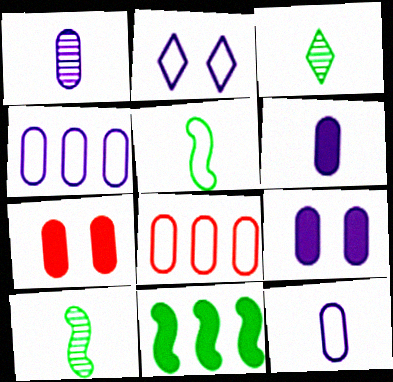[[1, 4, 9], 
[1, 6, 12], 
[2, 5, 8]]